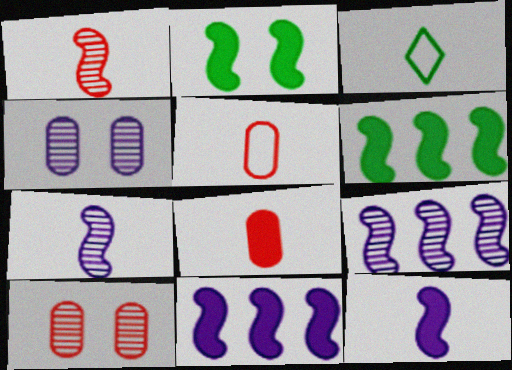[[3, 7, 8], 
[3, 10, 11]]